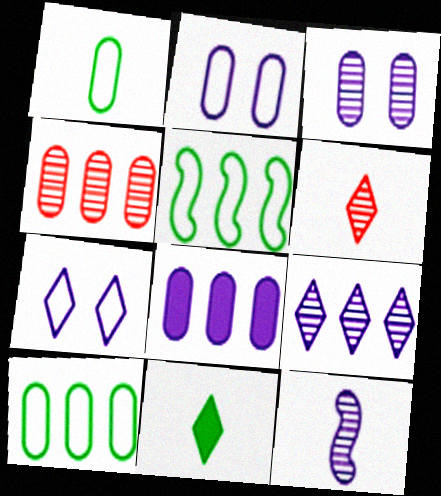[[3, 9, 12], 
[4, 8, 10], 
[7, 8, 12]]